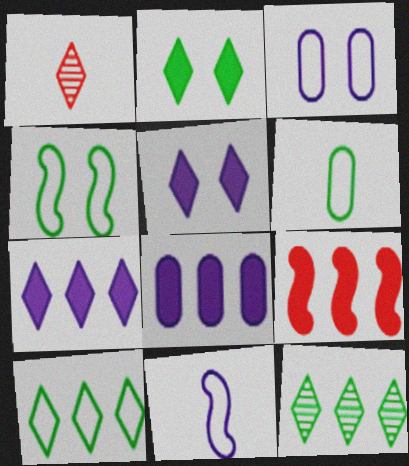[[1, 4, 8], 
[1, 5, 10], 
[4, 6, 10]]